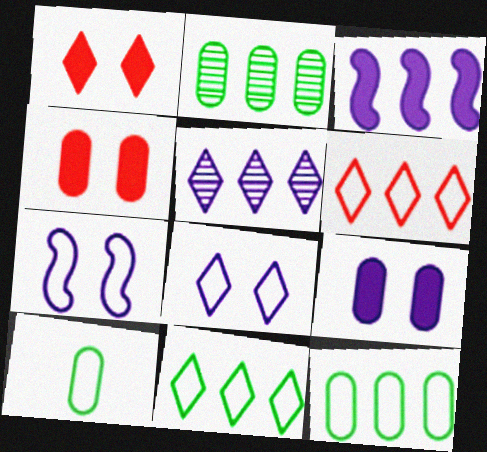[[2, 3, 6], 
[6, 7, 10]]